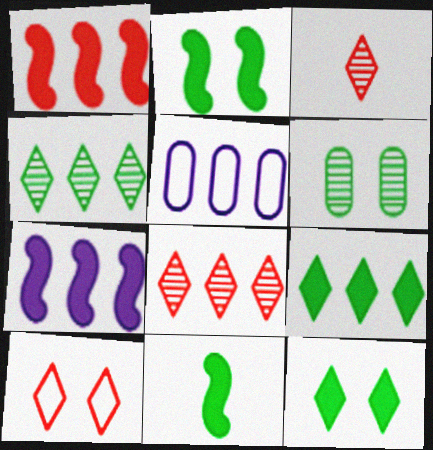[[1, 4, 5], 
[2, 3, 5]]